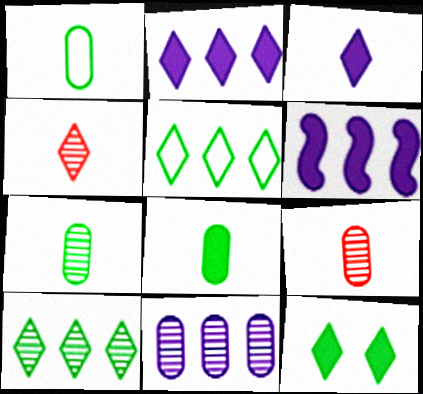[[1, 7, 8]]